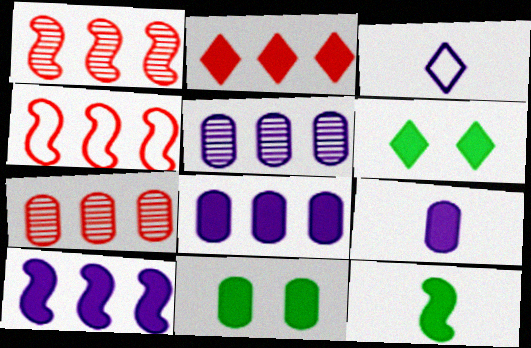[[1, 3, 11], 
[2, 4, 7]]